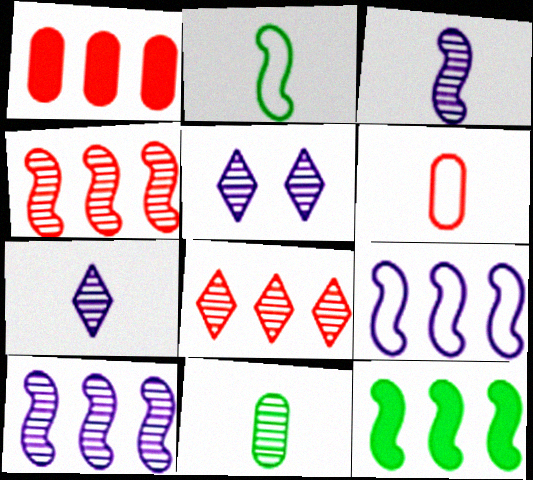[[1, 2, 5], 
[4, 5, 11], 
[4, 9, 12], 
[5, 6, 12]]